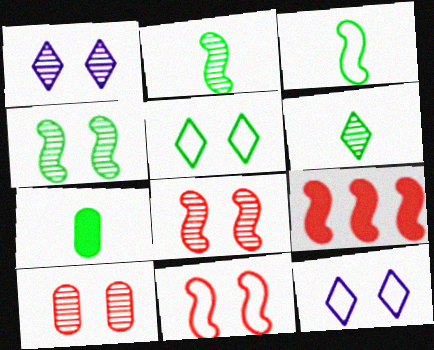[[1, 4, 10], 
[3, 6, 7]]